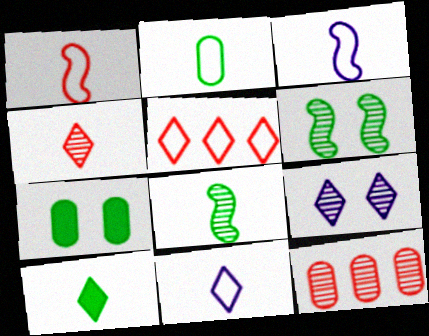[[1, 2, 11], 
[2, 8, 10], 
[4, 10, 11], 
[5, 9, 10], 
[8, 9, 12]]